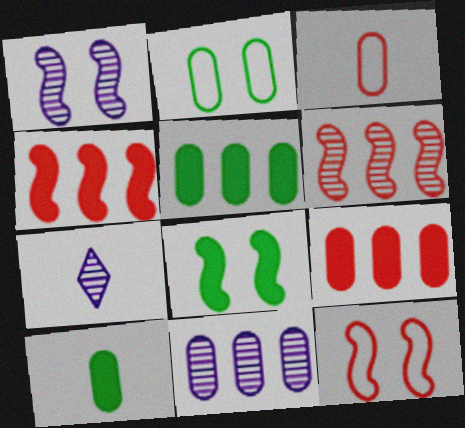[[1, 7, 11], 
[1, 8, 12], 
[2, 4, 7], 
[5, 7, 12]]